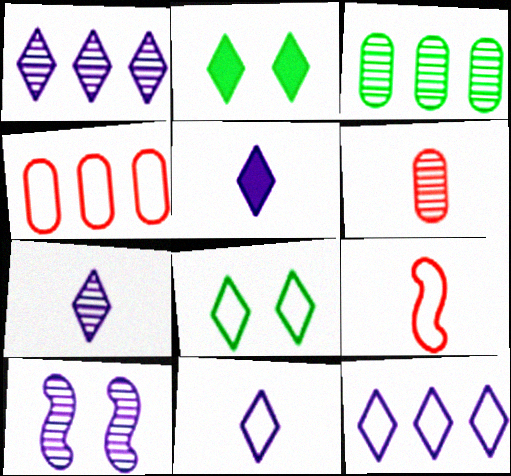[[5, 7, 11]]